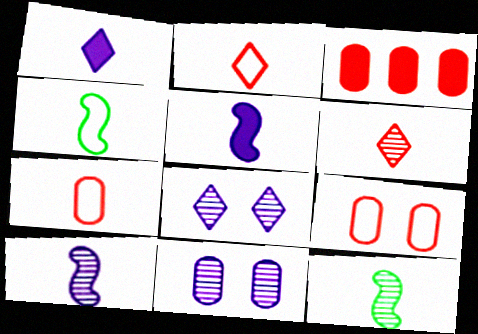[[1, 7, 12], 
[3, 4, 8]]